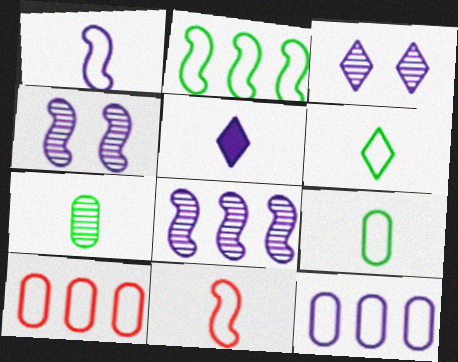[[4, 5, 12], 
[5, 7, 11]]